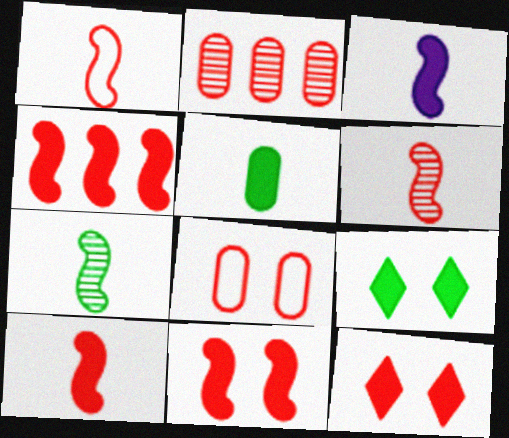[[1, 2, 12], 
[1, 3, 7], 
[1, 6, 10], 
[4, 10, 11]]